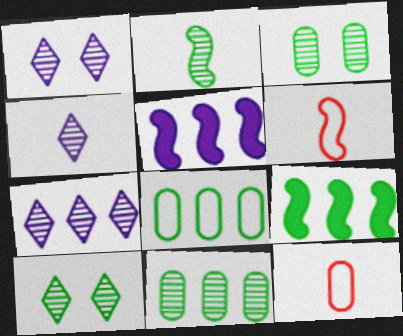[[1, 4, 7], 
[1, 9, 12], 
[2, 10, 11], 
[5, 10, 12]]